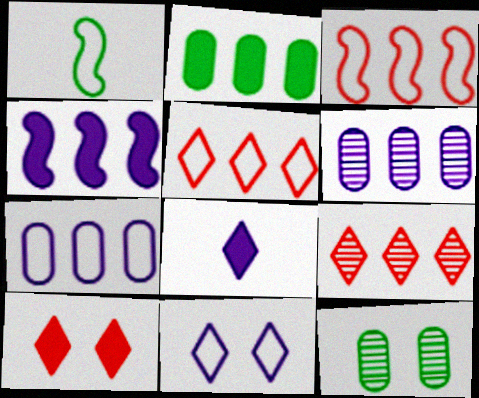[[1, 6, 10], 
[3, 8, 12]]